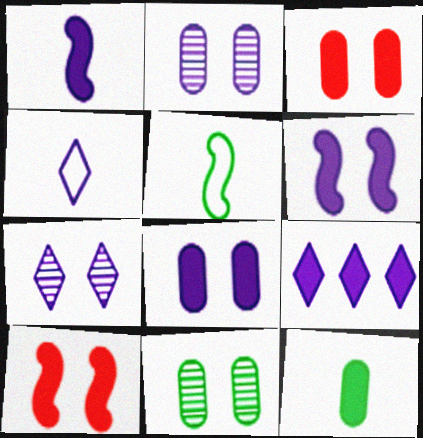[[1, 8, 9], 
[4, 7, 9], 
[9, 10, 12]]